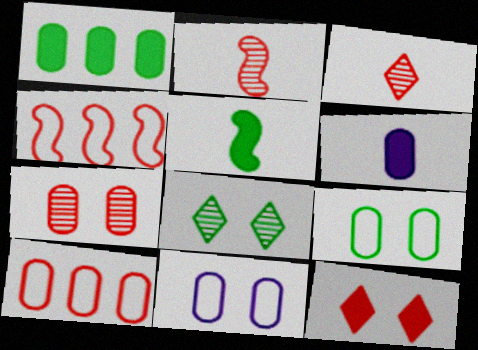[[2, 10, 12], 
[4, 6, 8]]